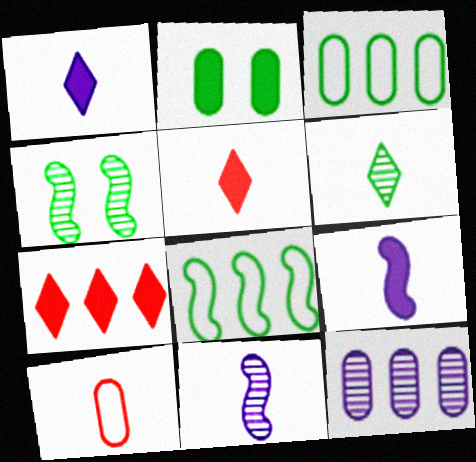[[2, 6, 8], 
[2, 7, 9], 
[2, 10, 12], 
[6, 9, 10], 
[7, 8, 12]]